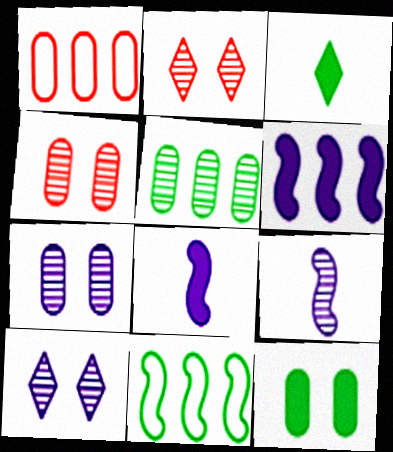[[2, 5, 9]]